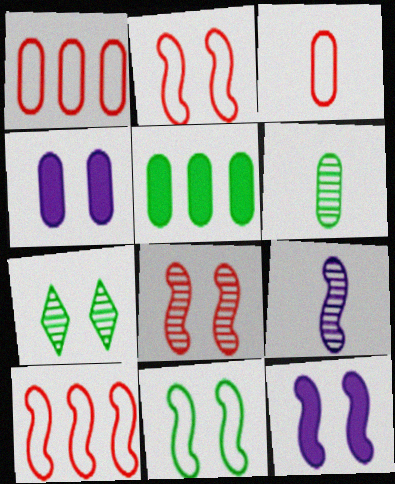[[1, 4, 6], 
[2, 4, 7], 
[8, 11, 12]]